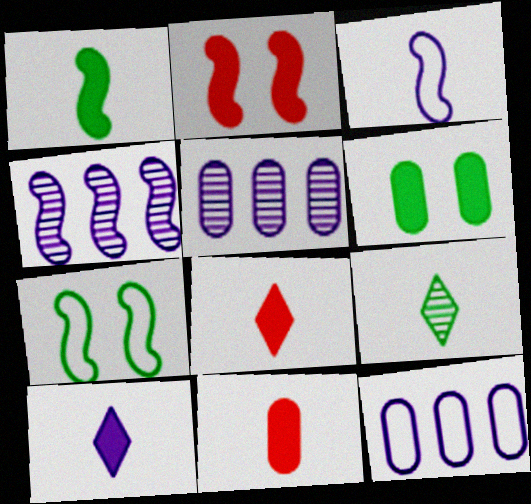[[1, 10, 11], 
[2, 9, 12], 
[3, 9, 11], 
[5, 7, 8]]